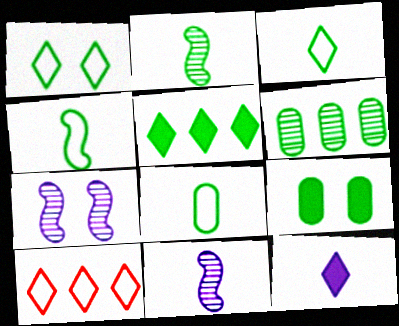[[3, 4, 8], 
[6, 8, 9], 
[9, 10, 11]]